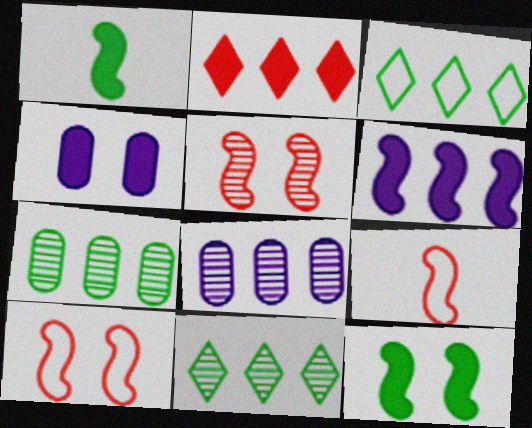[[1, 2, 4], 
[4, 9, 11]]